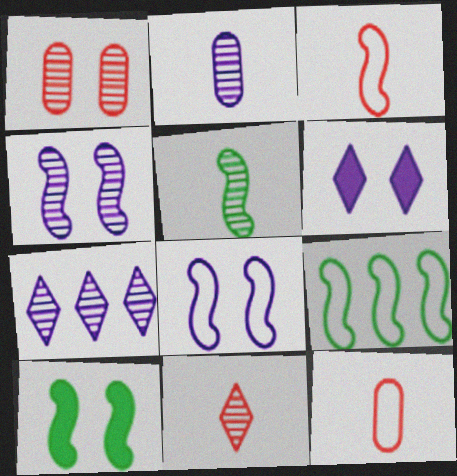[[1, 5, 7], 
[2, 4, 7], 
[2, 5, 11], 
[3, 8, 9], 
[5, 9, 10], 
[7, 10, 12]]